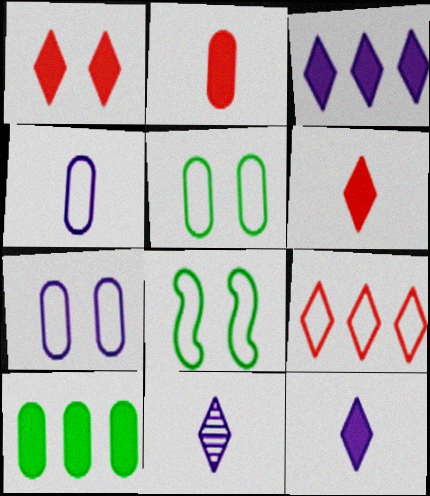[[4, 8, 9]]